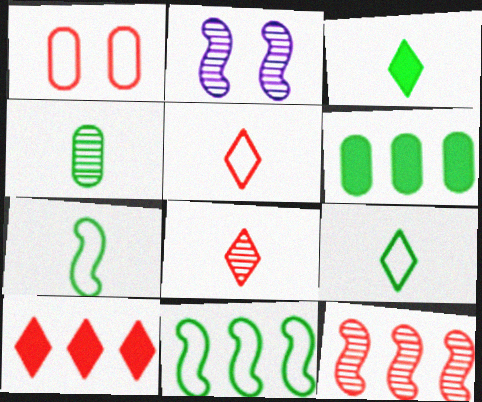[[2, 5, 6], 
[3, 4, 7]]